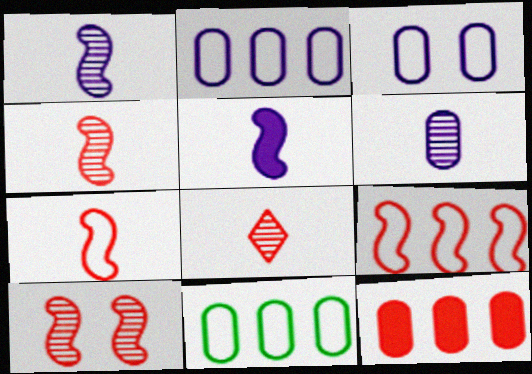[]